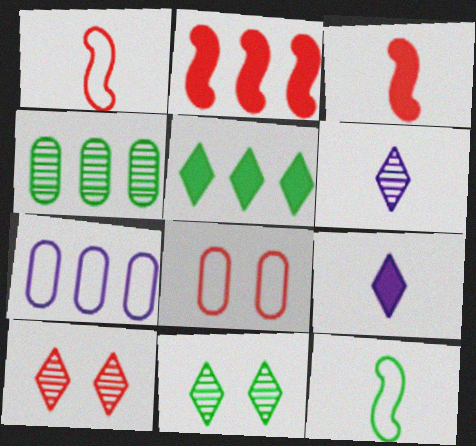[[3, 7, 11]]